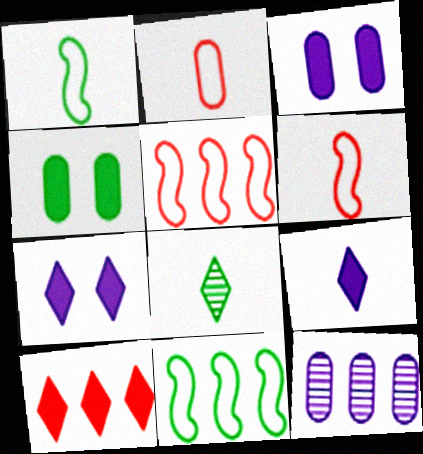[[2, 4, 12], 
[3, 5, 8], 
[4, 8, 11], 
[10, 11, 12]]